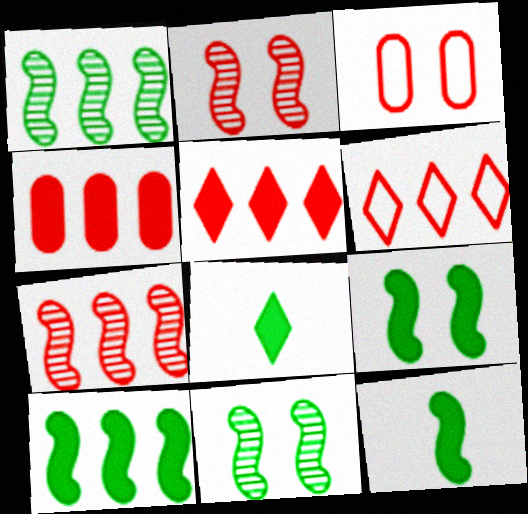[[4, 6, 7], 
[9, 10, 12]]